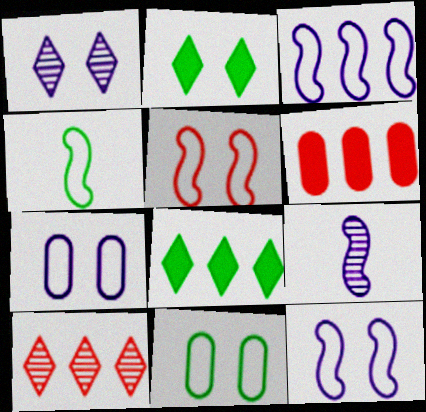[[1, 4, 6], 
[3, 4, 5]]